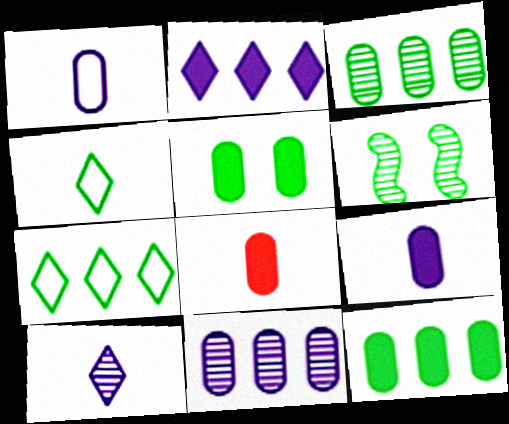[[4, 6, 12]]